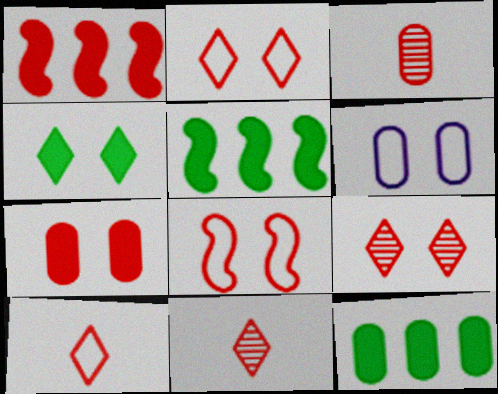[[1, 2, 3], 
[3, 6, 12], 
[5, 6, 11], 
[7, 8, 9]]